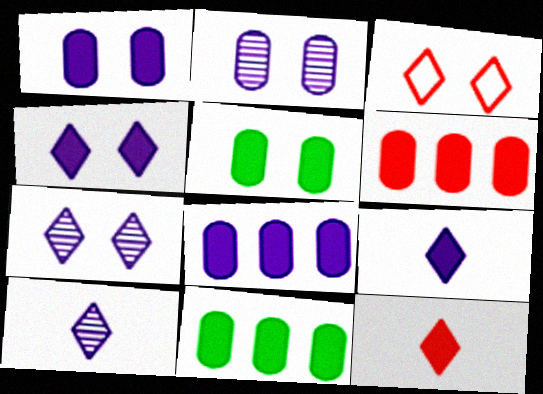[[6, 8, 11]]